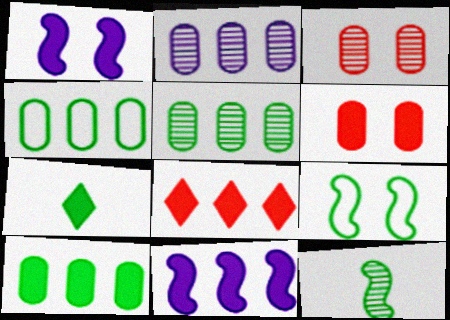[[4, 5, 10], 
[5, 7, 9], 
[6, 7, 11], 
[8, 10, 11]]